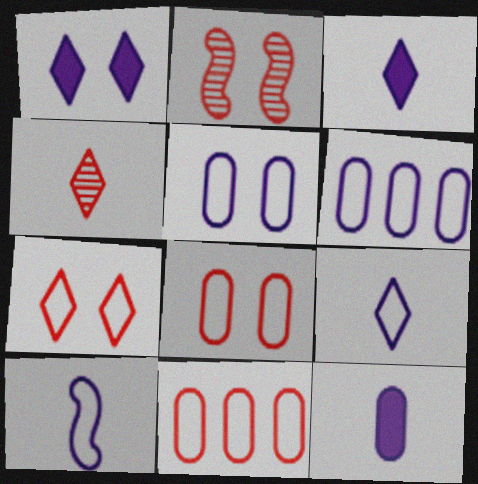[]